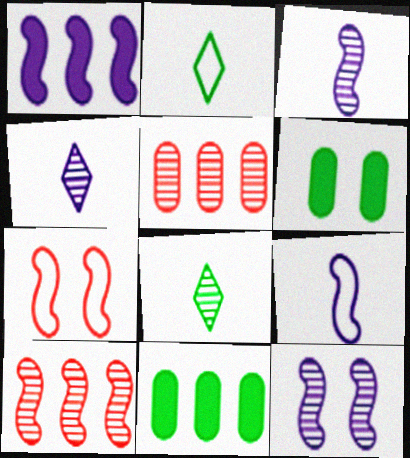[[1, 9, 12], 
[4, 7, 11], 
[5, 8, 12]]